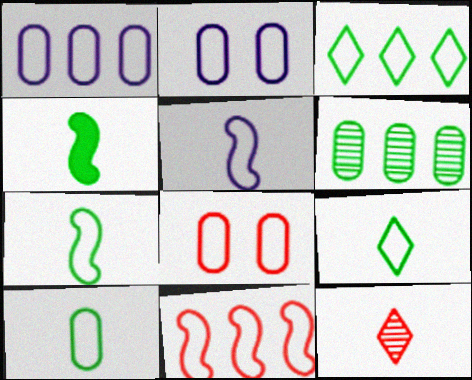[[1, 3, 11], 
[1, 8, 10], 
[2, 9, 11], 
[3, 5, 8], 
[7, 9, 10]]